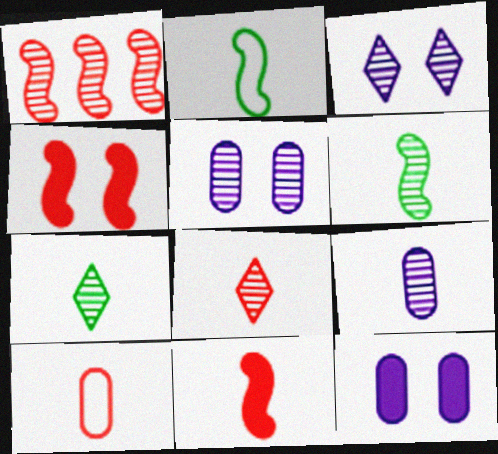[[1, 5, 7], 
[6, 8, 9], 
[8, 10, 11]]